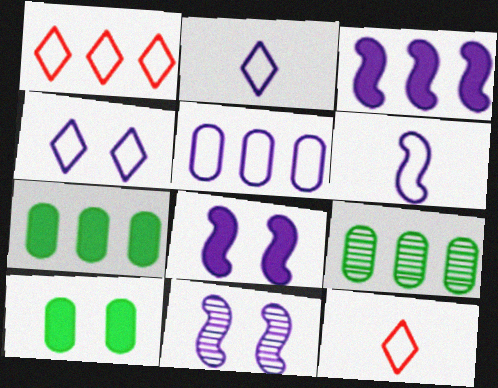[[1, 3, 9], 
[3, 6, 11], 
[4, 5, 6], 
[7, 11, 12], 
[8, 9, 12]]